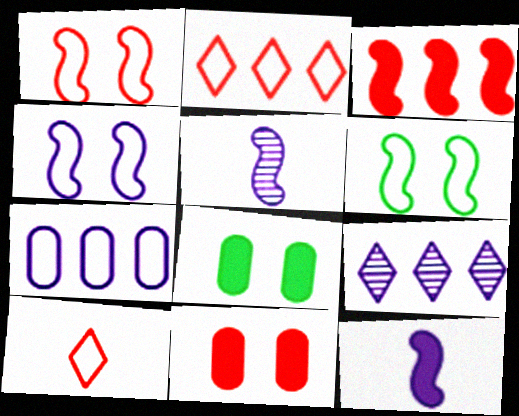[[1, 4, 6], 
[2, 5, 8], 
[3, 5, 6], 
[6, 7, 10]]